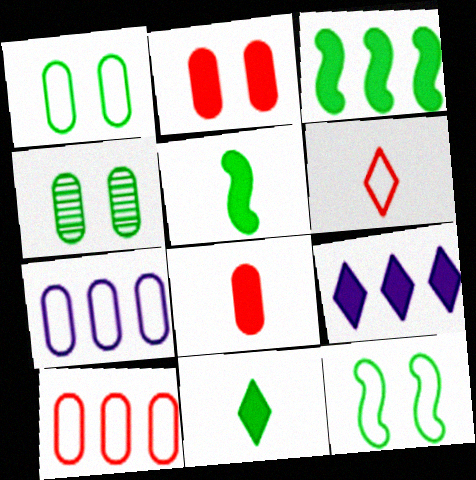[[2, 5, 9], 
[4, 7, 8], 
[6, 7, 12]]